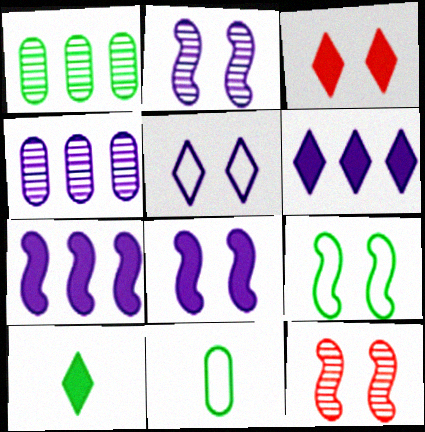[[1, 9, 10], 
[3, 6, 10], 
[6, 11, 12], 
[8, 9, 12]]